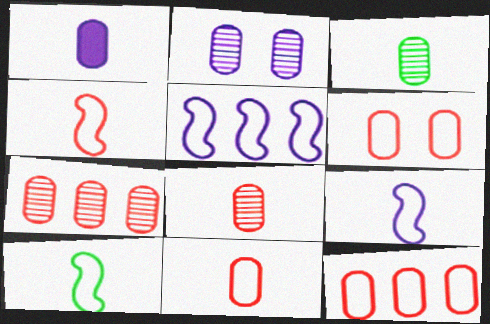[[1, 3, 11], 
[2, 3, 7], 
[4, 9, 10], 
[6, 11, 12]]